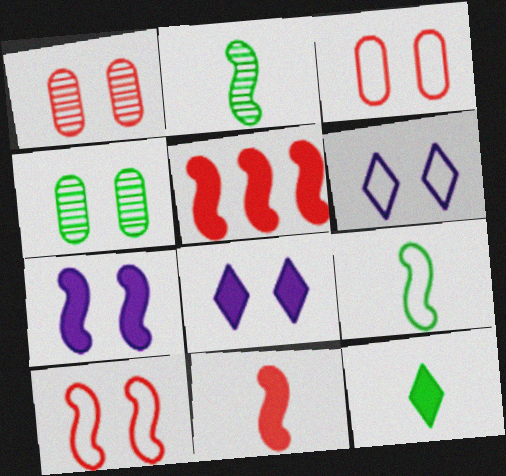[[4, 8, 10]]